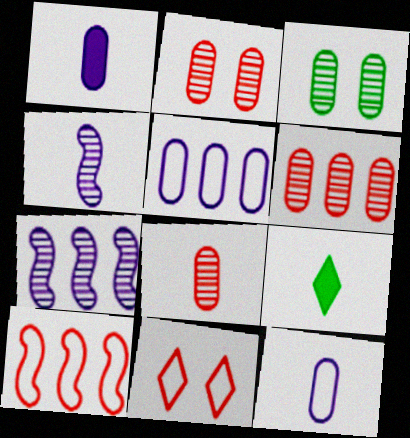[[2, 6, 8]]